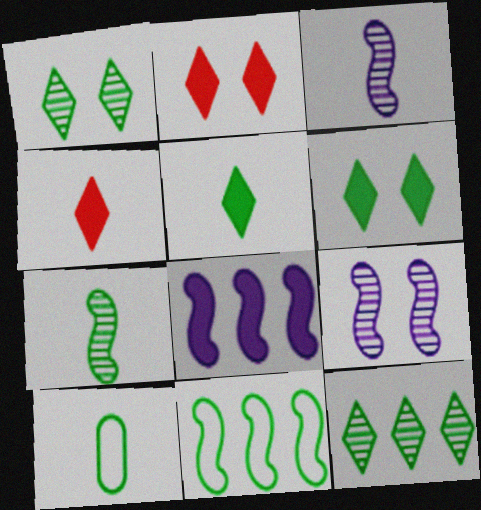[[3, 4, 10], 
[5, 7, 10]]